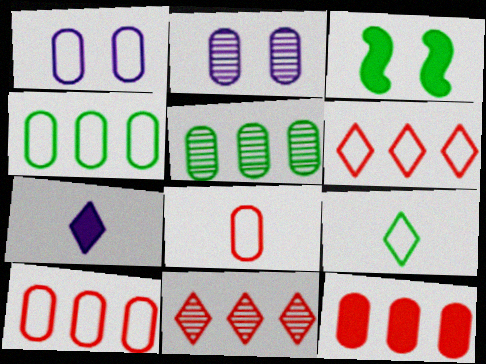[[1, 4, 8], 
[3, 5, 9], 
[3, 7, 12]]